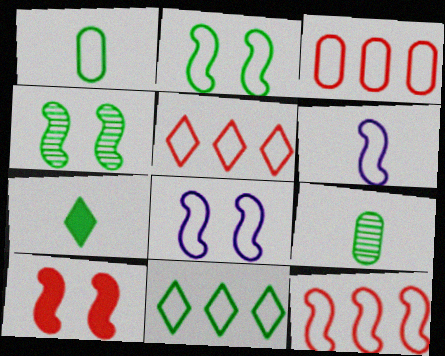[[1, 2, 11], 
[1, 5, 8], 
[2, 6, 12], 
[3, 5, 12], 
[4, 8, 10]]